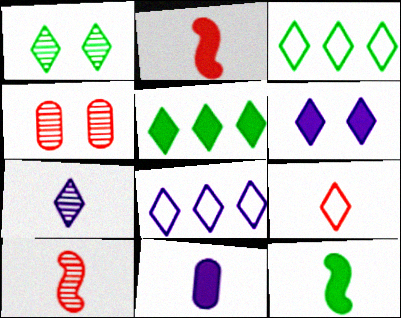[[4, 8, 12], 
[6, 7, 8]]